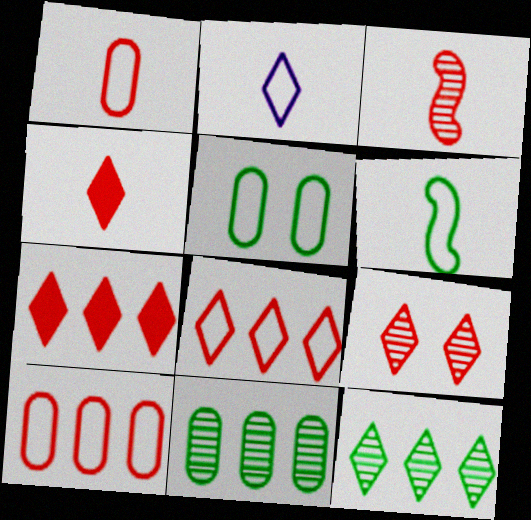[[1, 2, 6], 
[1, 3, 4], 
[4, 8, 9]]